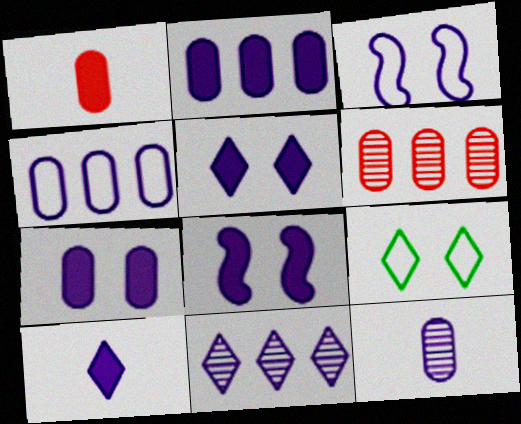[[2, 8, 10], 
[4, 7, 12], 
[5, 7, 8]]